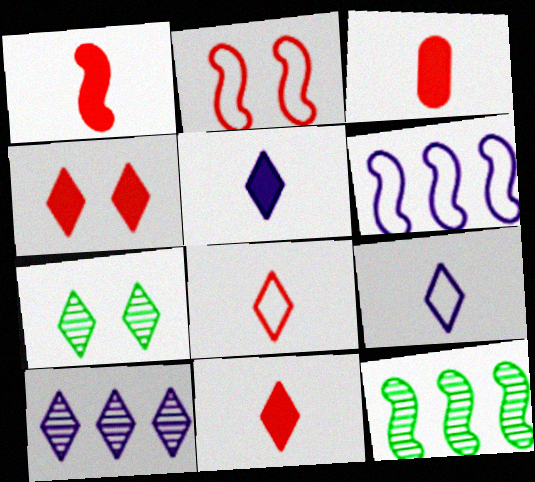[[1, 3, 11], 
[3, 6, 7]]